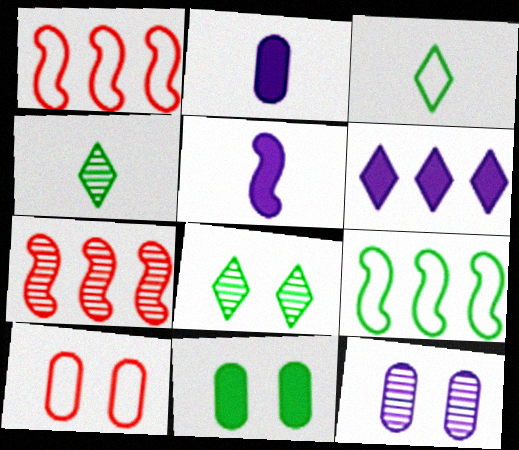[[1, 2, 8], 
[4, 7, 12], 
[4, 9, 11], 
[10, 11, 12]]